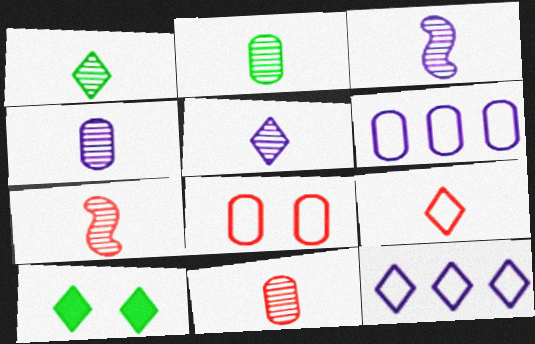[[1, 3, 11], 
[1, 4, 7], 
[2, 4, 11], 
[2, 5, 7], 
[3, 4, 5], 
[6, 7, 10]]